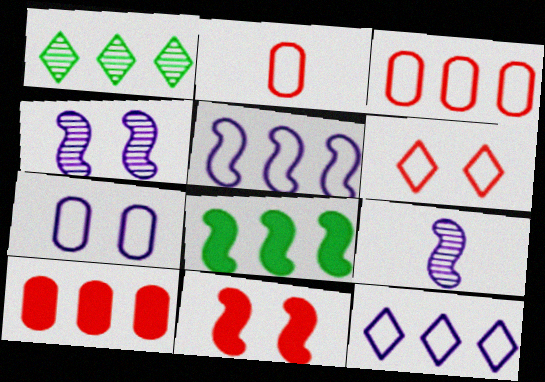[[1, 5, 10]]